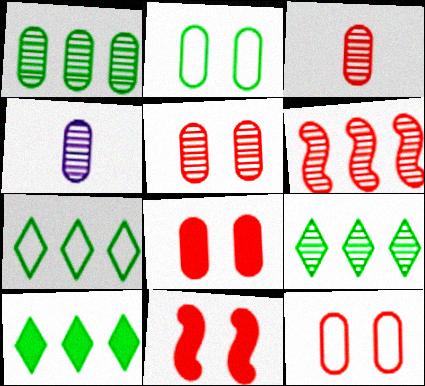[[1, 4, 5], 
[4, 7, 11], 
[5, 8, 12], 
[7, 9, 10]]